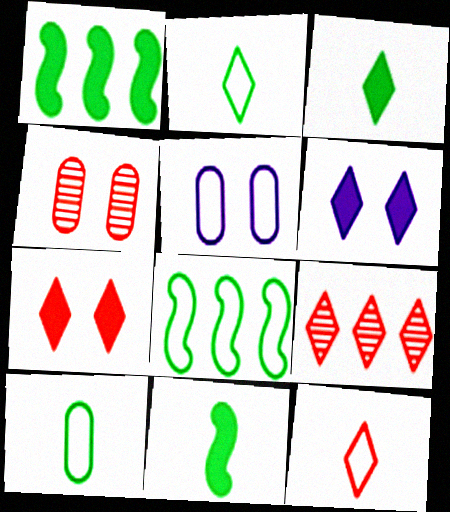[[2, 6, 9], 
[5, 8, 12], 
[5, 9, 11], 
[7, 9, 12]]